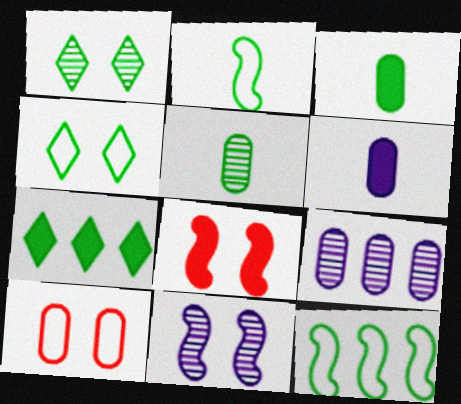[[1, 3, 12], 
[3, 9, 10], 
[6, 7, 8]]